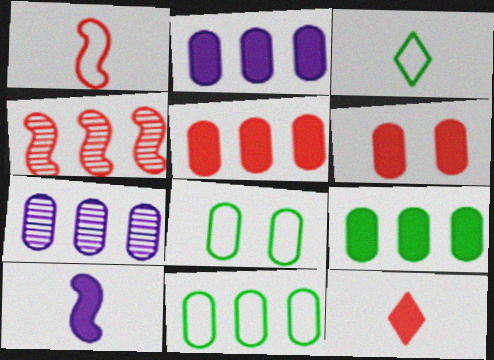[[2, 5, 9], 
[5, 7, 11]]